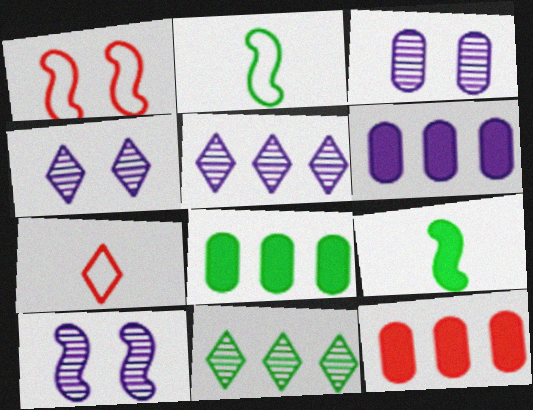[[2, 4, 12], 
[3, 4, 10], 
[6, 8, 12], 
[7, 8, 10]]